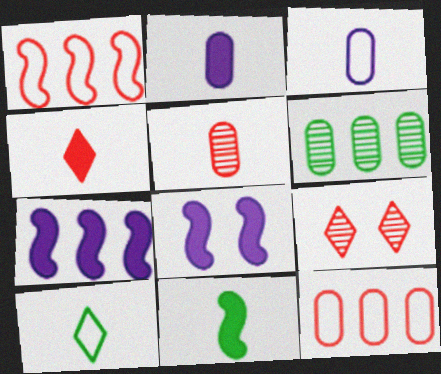[[2, 4, 11]]